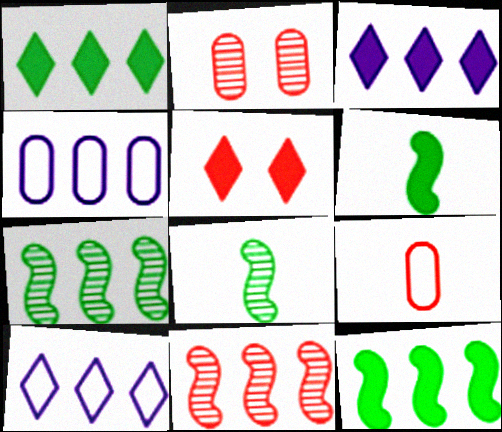[[1, 4, 11], 
[2, 6, 10], 
[4, 5, 8], 
[5, 9, 11]]